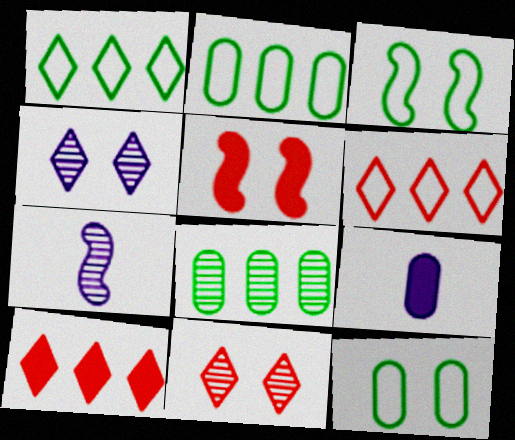[[4, 5, 12], 
[7, 8, 11], 
[7, 10, 12]]